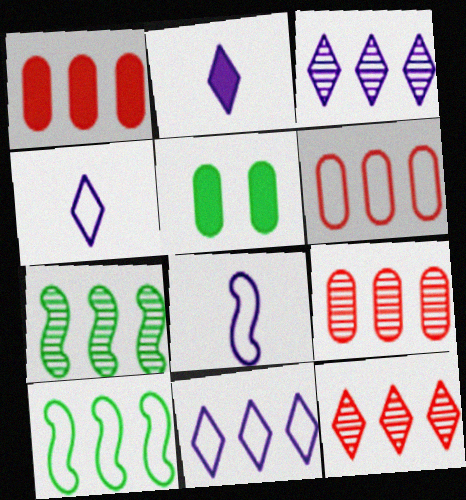[[1, 3, 10], 
[1, 6, 9], 
[1, 7, 11], 
[3, 7, 9], 
[5, 8, 12], 
[6, 10, 11]]